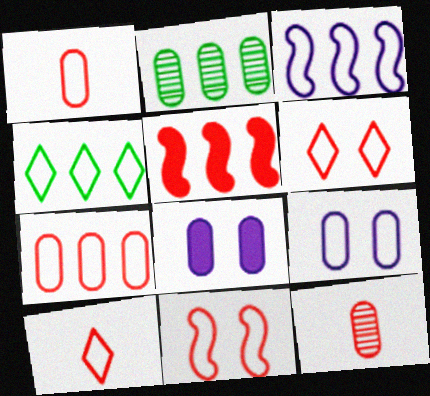[[1, 2, 8], 
[3, 4, 7], 
[5, 6, 12], 
[7, 10, 11]]